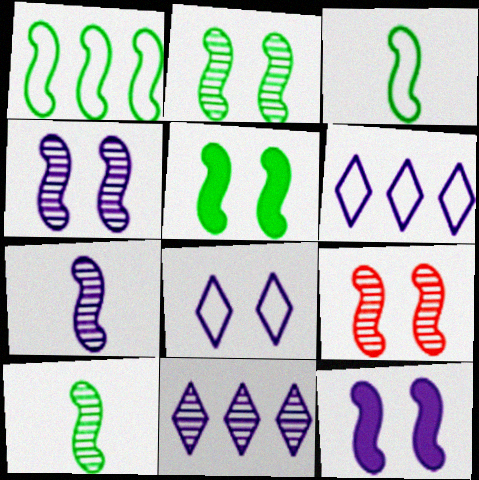[[1, 5, 10], 
[2, 4, 9]]